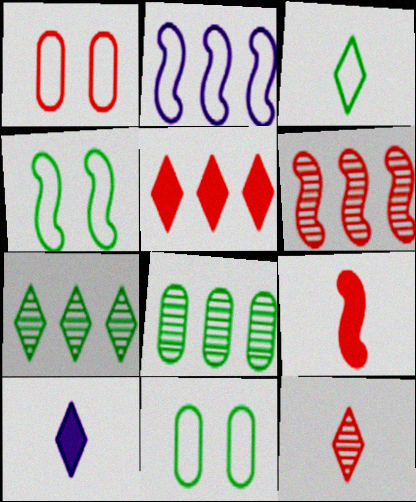[[1, 2, 3], 
[2, 5, 8], 
[3, 10, 12], 
[6, 10, 11]]